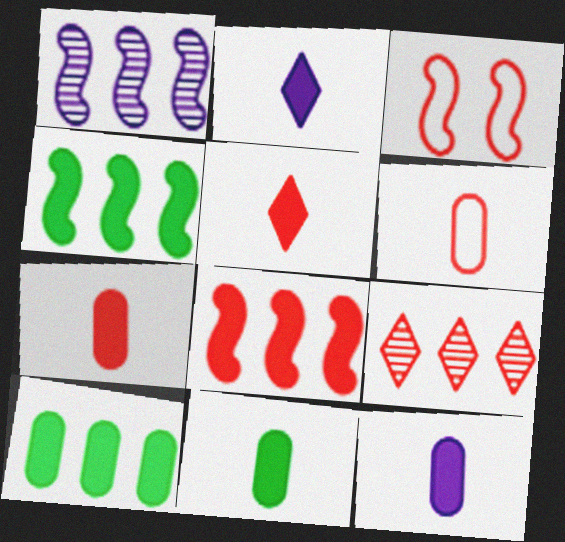[[3, 7, 9], 
[7, 11, 12]]